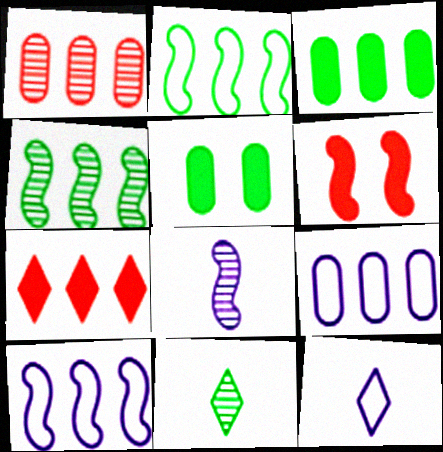[[1, 3, 9], 
[2, 5, 11], 
[2, 6, 8], 
[4, 7, 9], 
[6, 9, 11]]